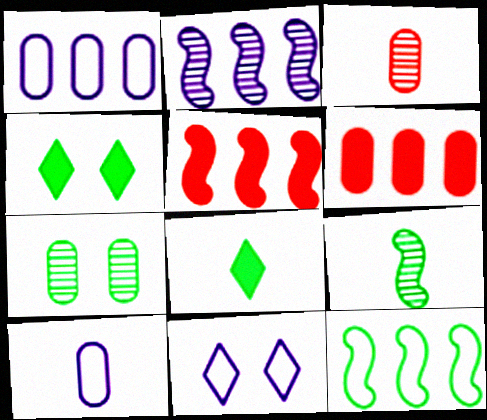[[2, 5, 12], 
[6, 7, 10], 
[6, 9, 11], 
[7, 8, 12]]